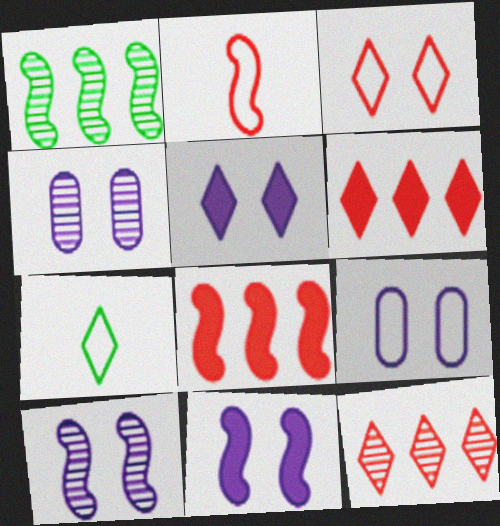[[1, 2, 11], 
[4, 7, 8], 
[5, 7, 12], 
[5, 9, 10]]